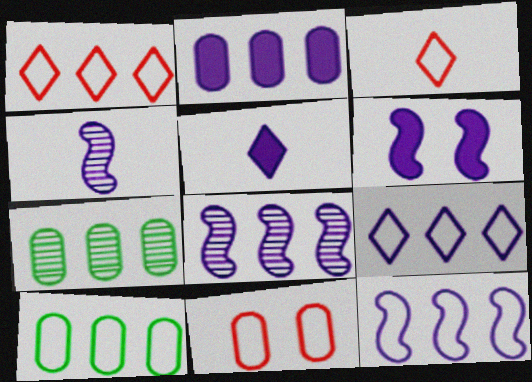[[1, 10, 12], 
[2, 5, 6], 
[2, 8, 9], 
[3, 6, 7], 
[4, 6, 12]]